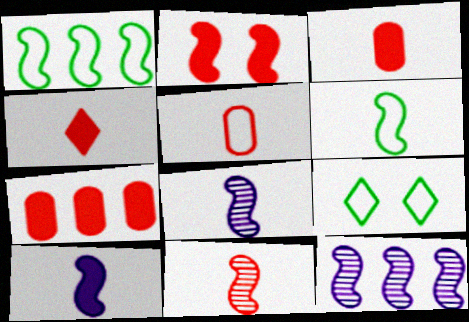[[1, 2, 8], 
[2, 4, 7], 
[2, 6, 12], 
[3, 9, 12], 
[4, 5, 11], 
[6, 10, 11], 
[7, 8, 9]]